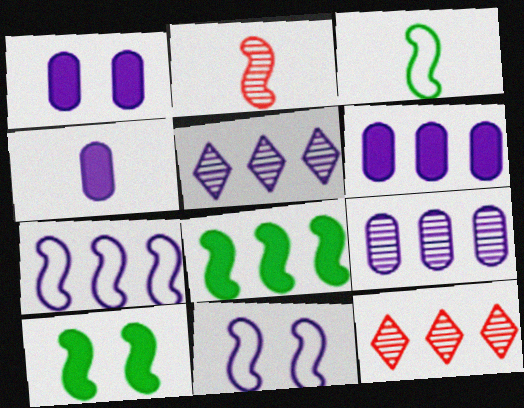[[1, 3, 12], 
[1, 4, 6], 
[2, 7, 10], 
[2, 8, 11], 
[4, 5, 11], 
[5, 6, 7]]